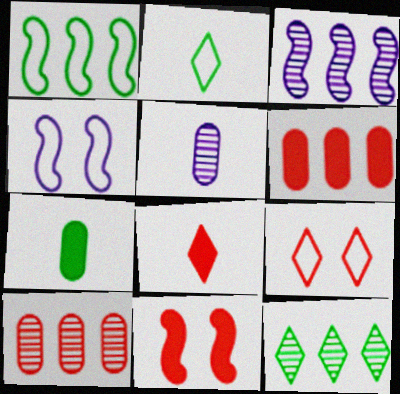[[3, 7, 9], 
[3, 10, 12], 
[6, 8, 11]]